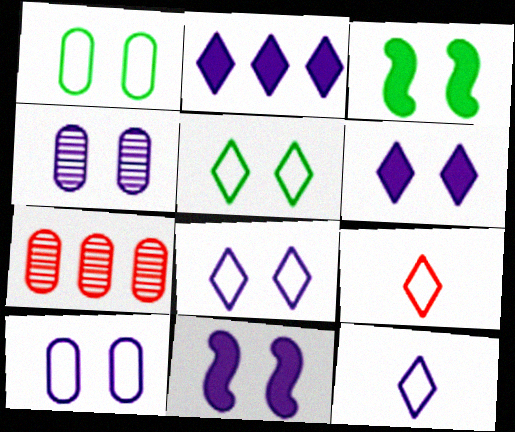[[3, 7, 12], 
[4, 8, 11]]